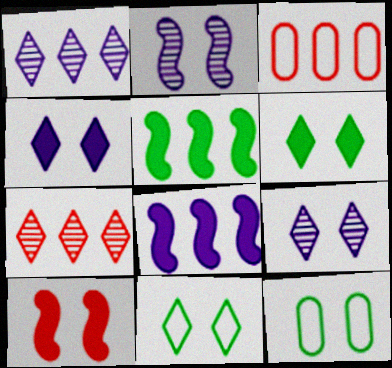[[1, 3, 5], 
[9, 10, 12]]